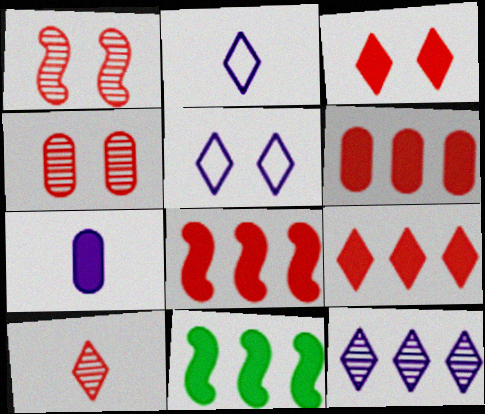[[2, 4, 11], 
[3, 7, 11], 
[6, 8, 9]]